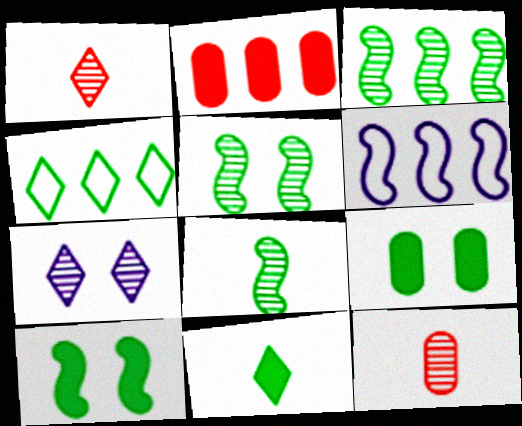[[1, 6, 9], 
[3, 5, 8], 
[3, 7, 12], 
[4, 8, 9]]